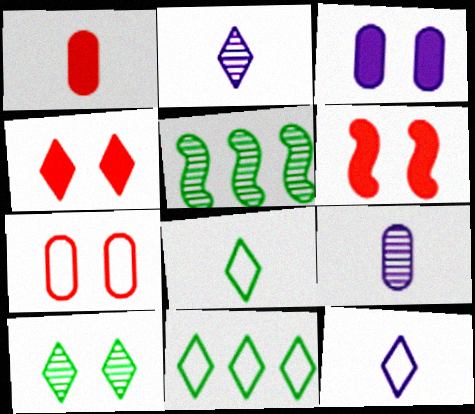[[2, 4, 11], 
[6, 9, 11]]